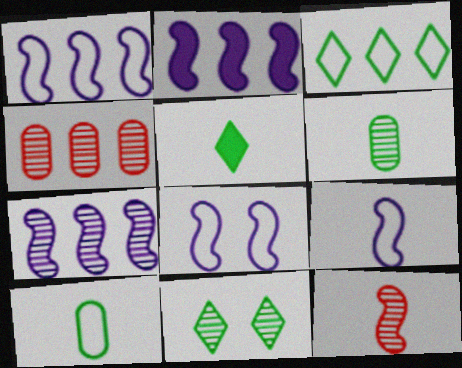[[1, 2, 7], 
[1, 8, 9], 
[2, 3, 4], 
[3, 5, 11], 
[4, 5, 8]]